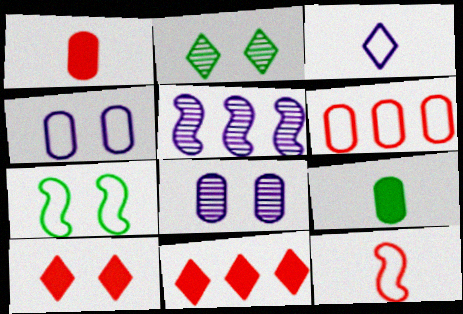[[2, 3, 11], 
[3, 6, 7], 
[6, 8, 9], 
[7, 8, 10]]